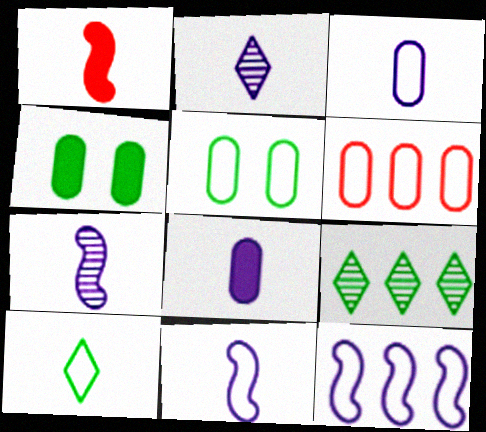[[2, 8, 11], 
[3, 5, 6]]